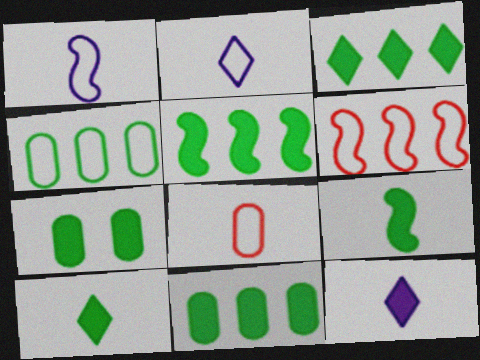[[3, 5, 11], 
[3, 7, 9], 
[5, 7, 10]]